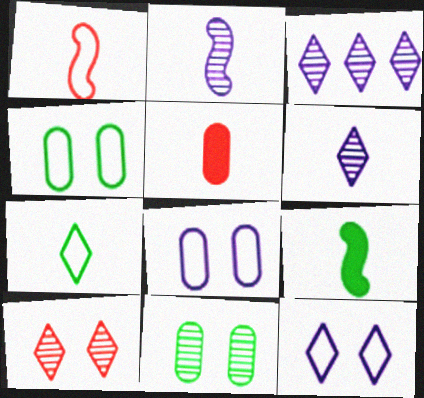[[1, 2, 9], 
[2, 5, 7]]